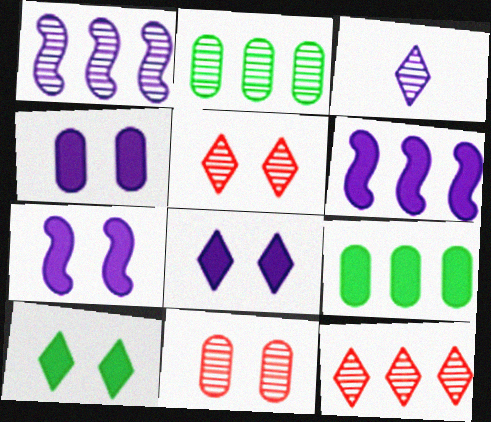[[1, 2, 12], 
[4, 7, 8]]